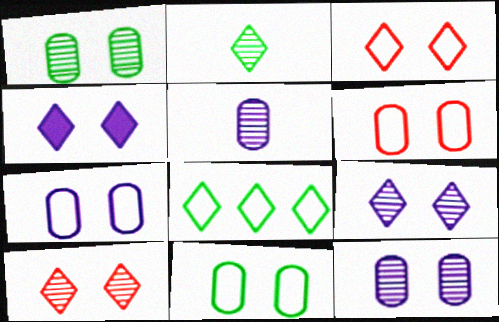[[6, 7, 11]]